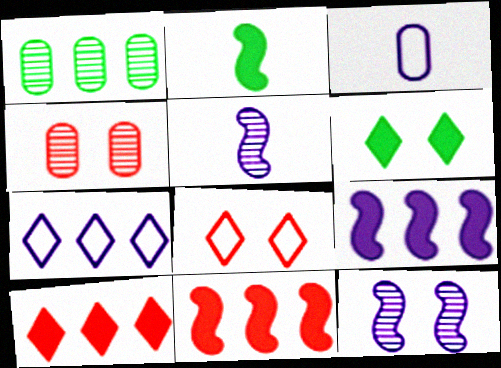[[1, 7, 11], 
[2, 4, 7]]